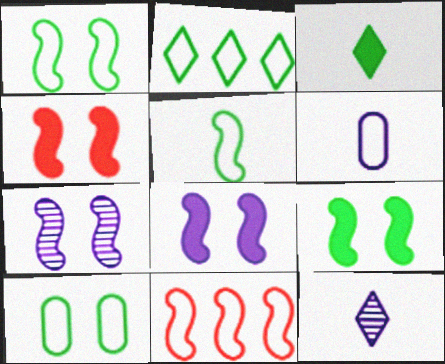[[1, 4, 7], 
[2, 5, 10], 
[4, 8, 9]]